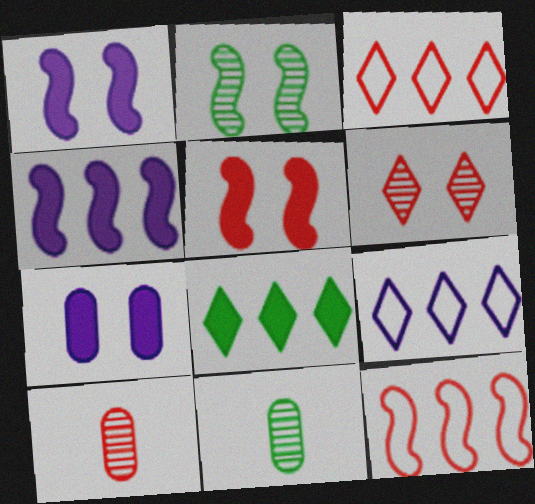[[1, 3, 11], 
[3, 5, 10], 
[5, 9, 11]]